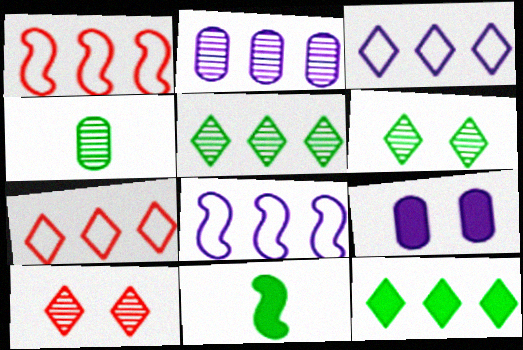[[1, 2, 12]]